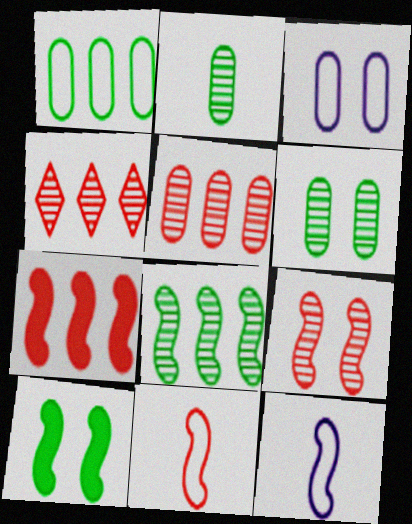[[7, 9, 11]]